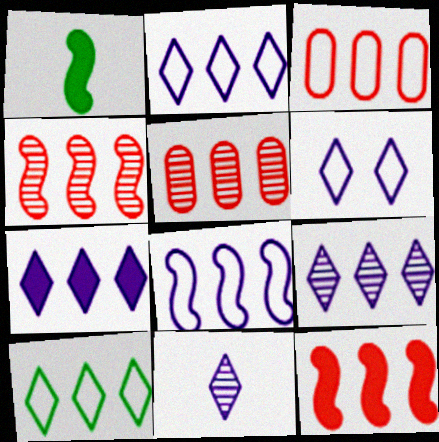[[1, 5, 6], 
[2, 7, 9], 
[3, 8, 10], 
[6, 7, 11]]